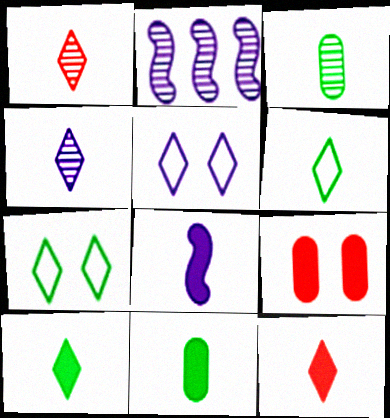[[2, 6, 9], 
[4, 6, 12], 
[8, 11, 12]]